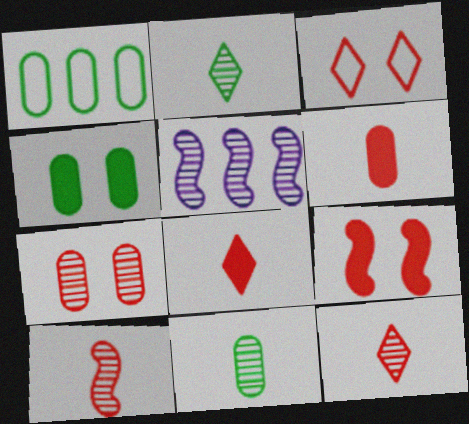[[1, 4, 11], 
[2, 5, 7], 
[3, 7, 9]]